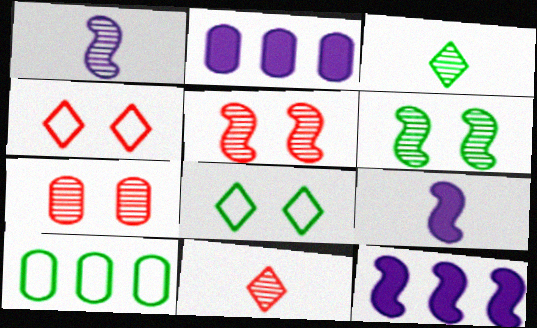[]